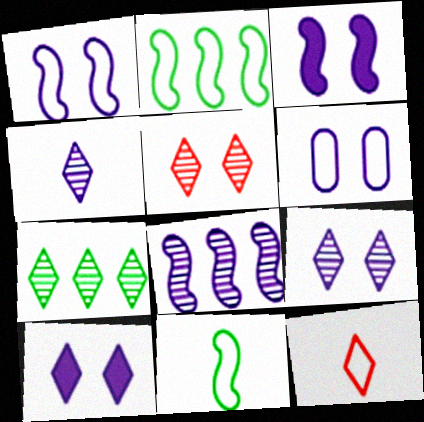[[2, 6, 12], 
[3, 6, 9], 
[4, 5, 7], 
[7, 10, 12]]